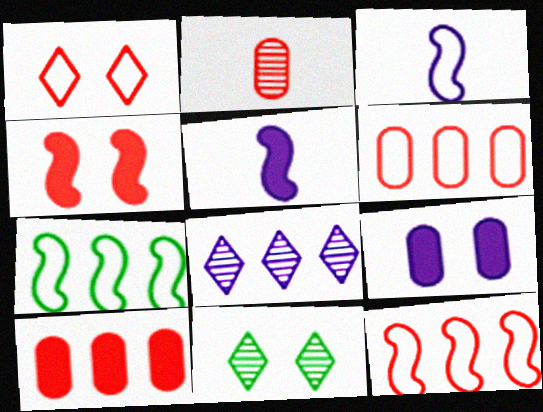[[3, 8, 9], 
[3, 10, 11], 
[5, 6, 11], 
[7, 8, 10]]